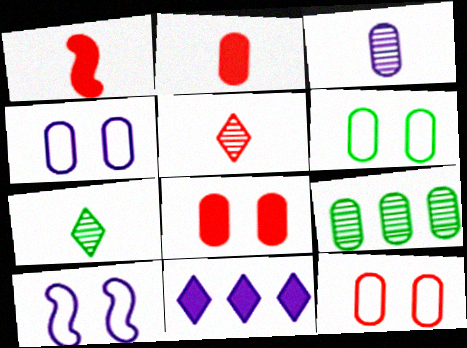[[2, 4, 9], 
[3, 10, 11], 
[4, 6, 12]]